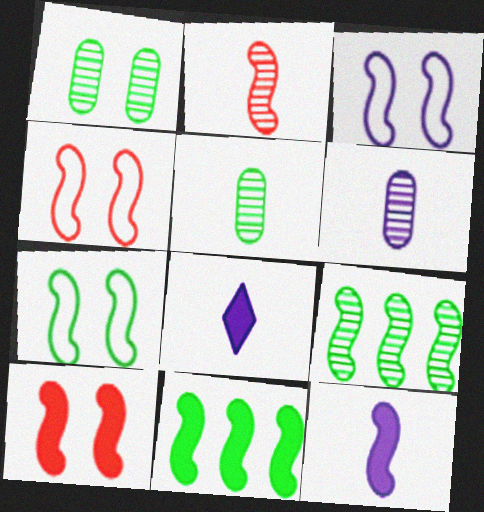[[2, 3, 11], 
[3, 4, 7], 
[4, 9, 12], 
[10, 11, 12]]